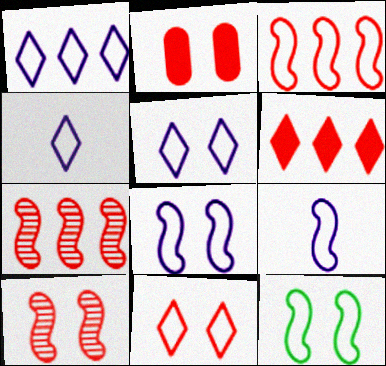[[1, 4, 5], 
[2, 10, 11], 
[3, 9, 12]]